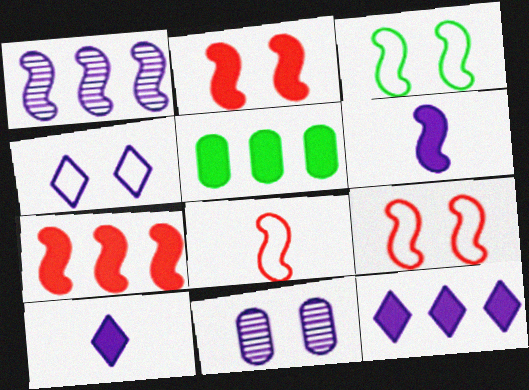[[2, 5, 10], 
[5, 7, 12]]